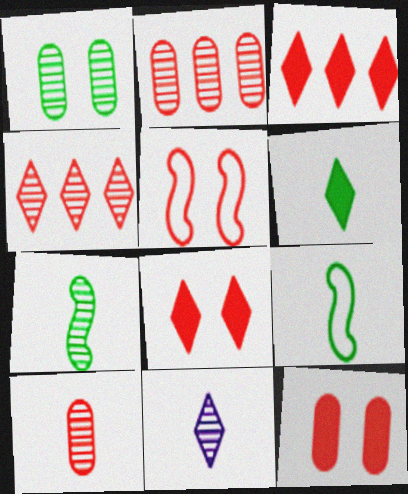[[3, 5, 10], 
[7, 10, 11]]